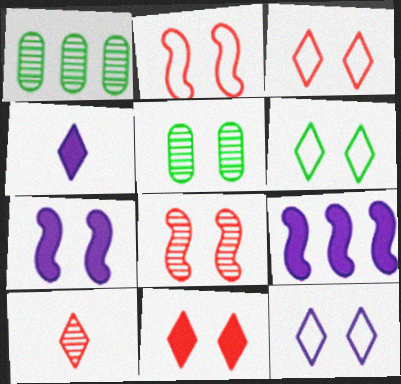[[1, 2, 4], 
[3, 5, 7], 
[3, 6, 12]]